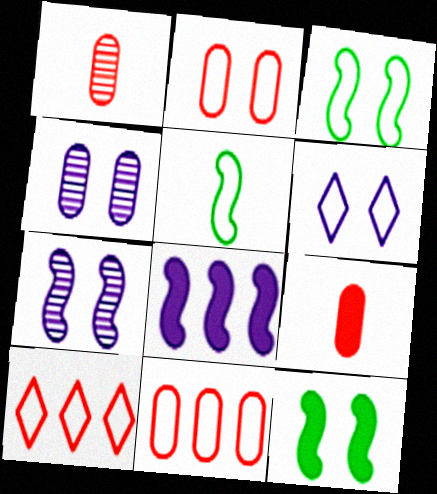[[2, 3, 6], 
[5, 6, 11]]